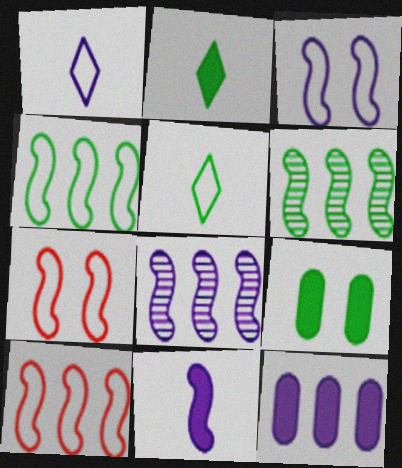[[3, 8, 11], 
[5, 6, 9], 
[6, 7, 11]]